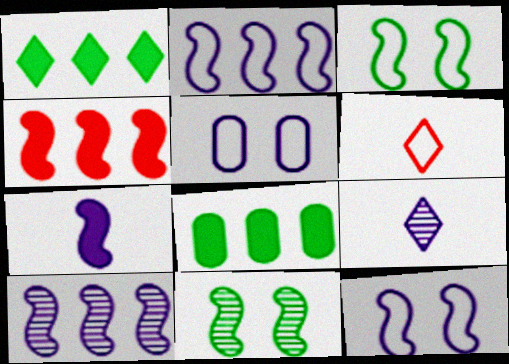[[7, 10, 12]]